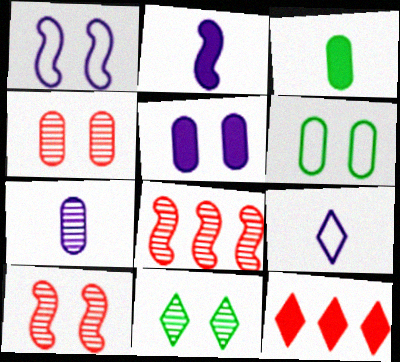[[2, 7, 9], 
[4, 5, 6], 
[7, 8, 11], 
[9, 11, 12]]